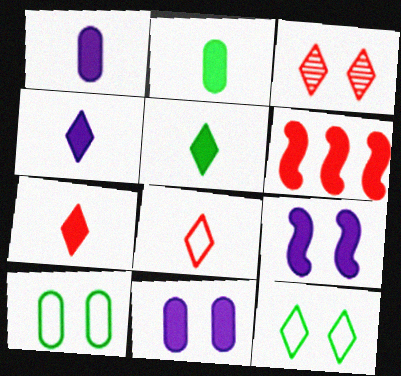[[3, 9, 10], 
[4, 5, 7], 
[5, 6, 11]]